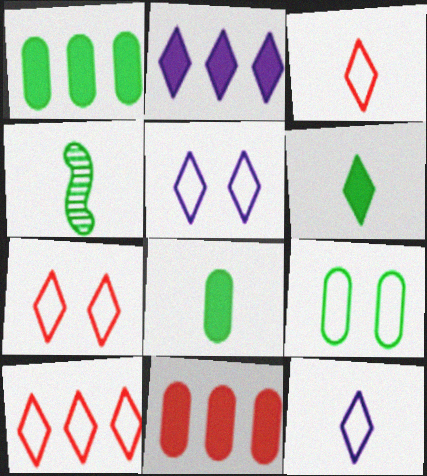[[3, 7, 10], 
[4, 5, 11]]